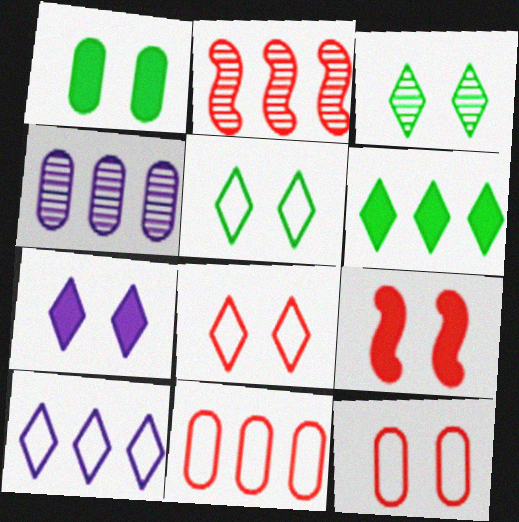[[1, 7, 9], 
[3, 7, 8]]